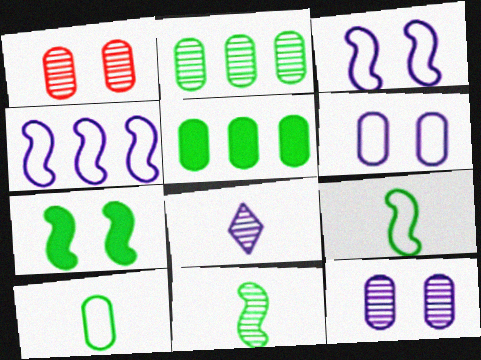[]